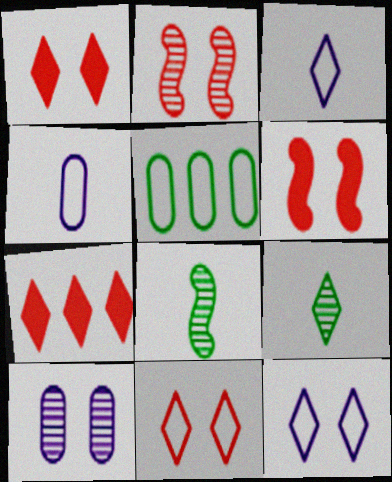[[7, 9, 12]]